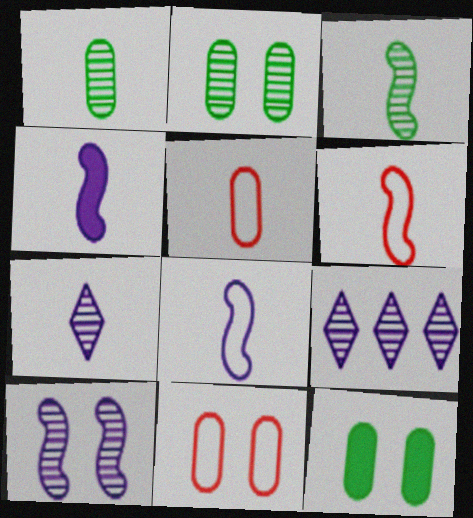[[3, 4, 6], 
[6, 9, 12]]